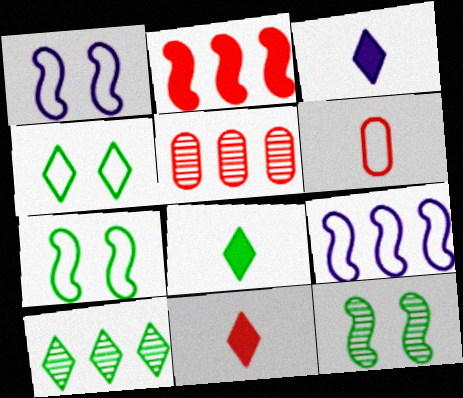[[1, 5, 8], 
[3, 5, 7], 
[3, 8, 11], 
[4, 6, 9], 
[4, 8, 10]]